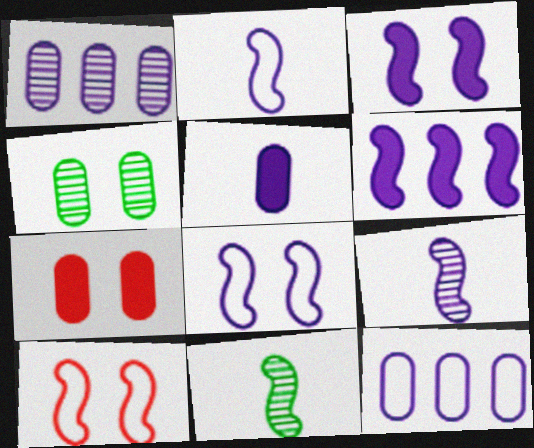[[6, 8, 9], 
[6, 10, 11]]